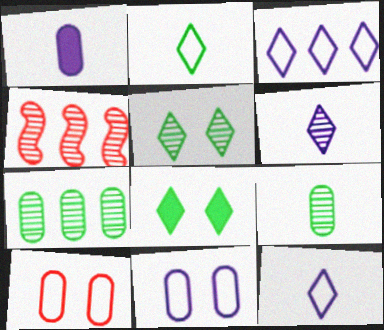[[1, 7, 10]]